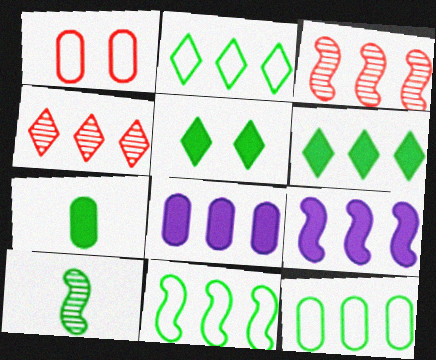[[2, 3, 8], 
[2, 11, 12], 
[3, 9, 11], 
[4, 8, 11], 
[4, 9, 12], 
[5, 10, 12]]